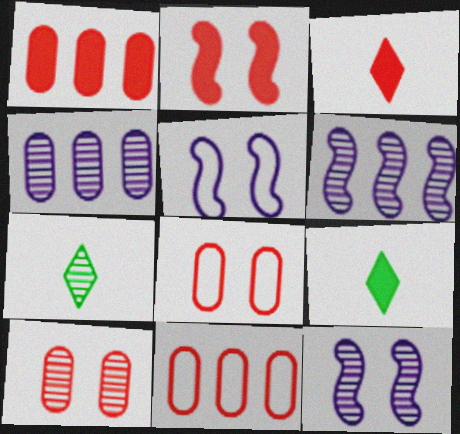[[1, 2, 3], 
[1, 5, 7], 
[6, 7, 10], 
[6, 8, 9], 
[9, 11, 12]]